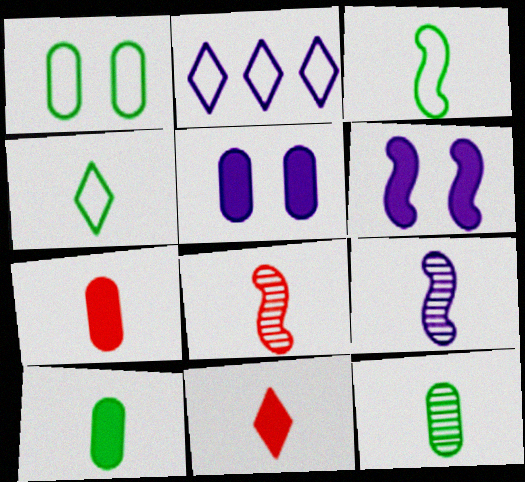[[2, 5, 9], 
[4, 7, 9]]